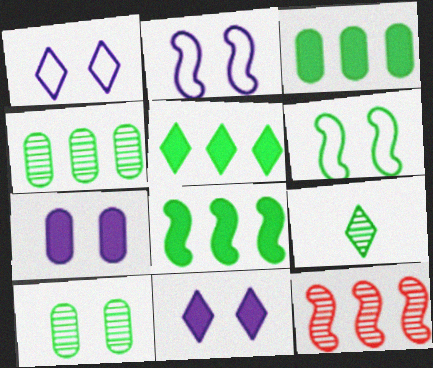[[3, 5, 8], 
[3, 6, 9]]